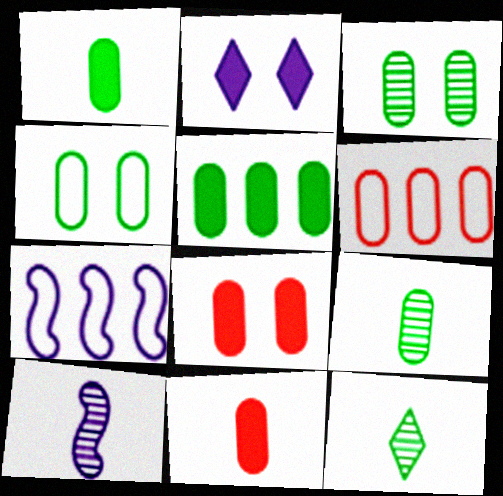[[4, 5, 9], 
[7, 8, 12]]